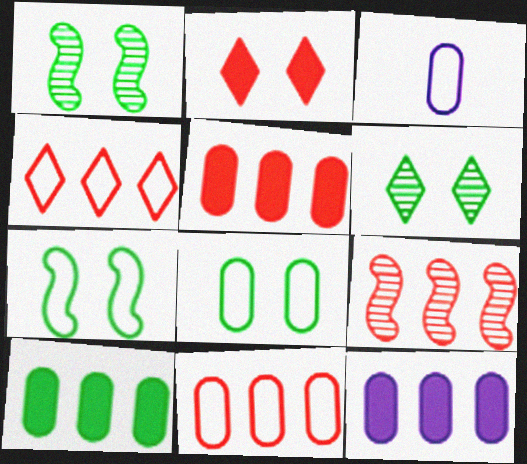[[3, 4, 7], 
[3, 8, 11], 
[4, 5, 9], 
[5, 10, 12]]